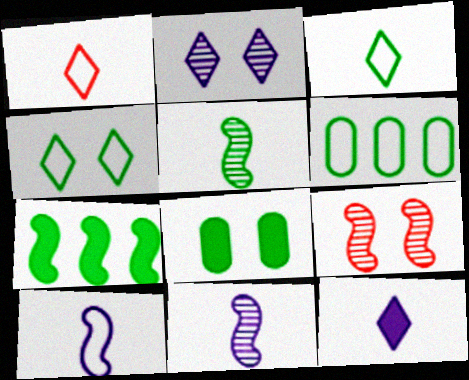[[6, 9, 12], 
[7, 9, 10]]